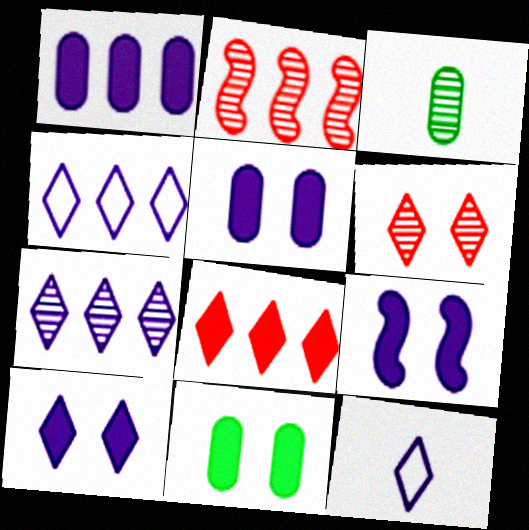[[2, 11, 12], 
[5, 9, 10], 
[7, 10, 12]]